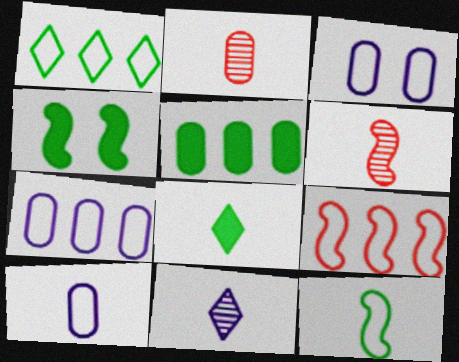[[1, 7, 9], 
[2, 3, 5], 
[3, 7, 10], 
[4, 5, 8], 
[6, 8, 10]]